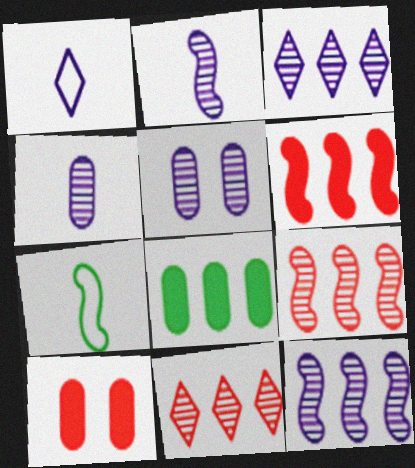[[2, 3, 5], 
[3, 7, 10]]